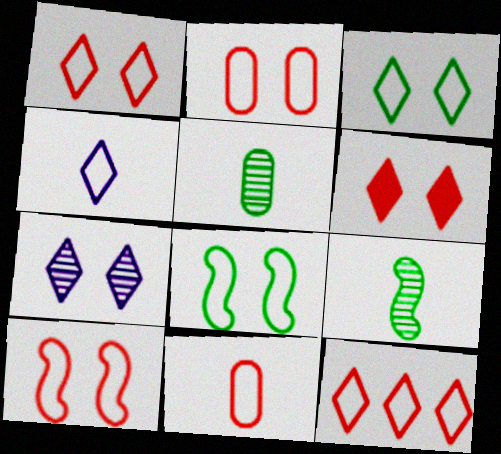[[1, 2, 10], 
[3, 4, 12], 
[3, 6, 7], 
[10, 11, 12]]